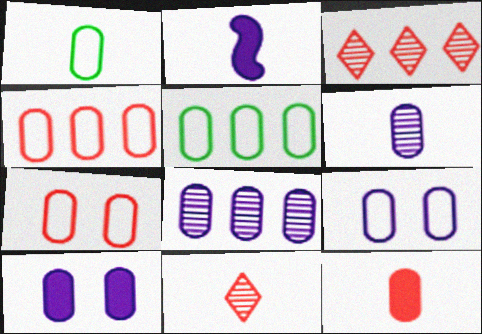[[1, 2, 11], 
[1, 4, 9], 
[1, 6, 12]]